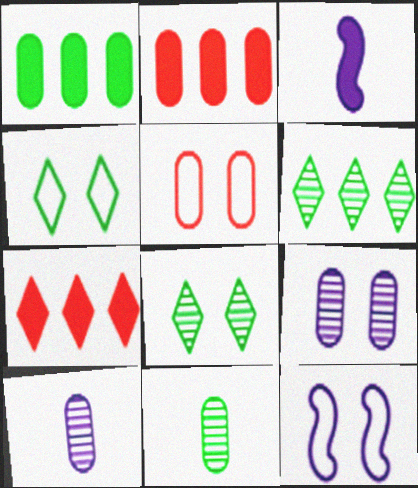[[1, 5, 10], 
[3, 5, 6], 
[4, 5, 12], 
[7, 11, 12]]